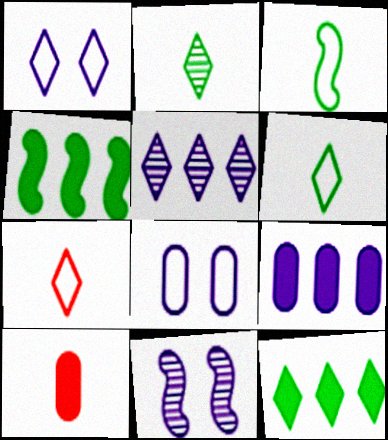[]